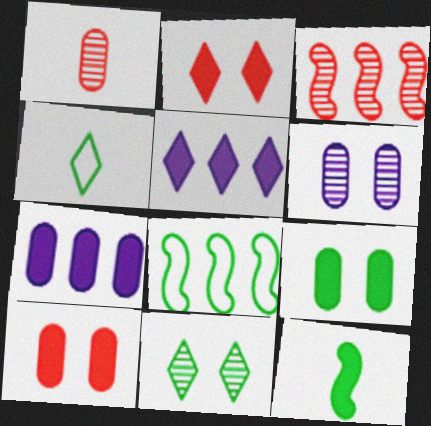[[2, 7, 12], 
[5, 10, 12]]